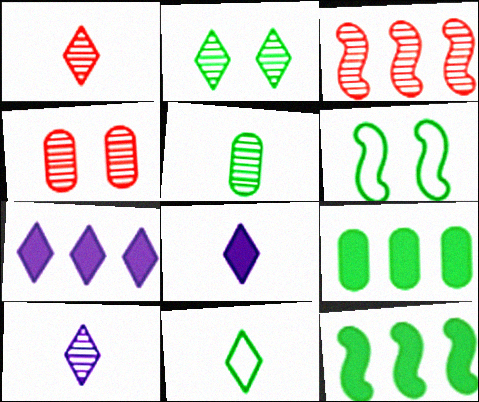[[1, 3, 4], 
[1, 8, 11]]